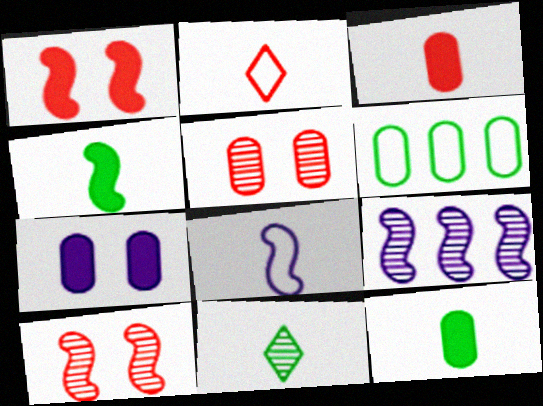[[3, 8, 11], 
[5, 9, 11]]